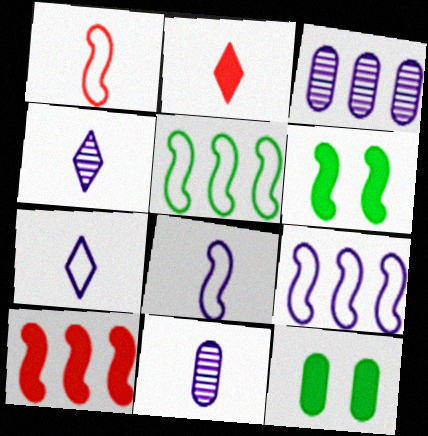[]